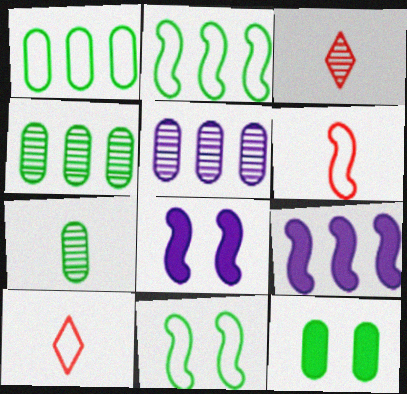[[1, 3, 8], 
[1, 7, 12], 
[4, 8, 10]]